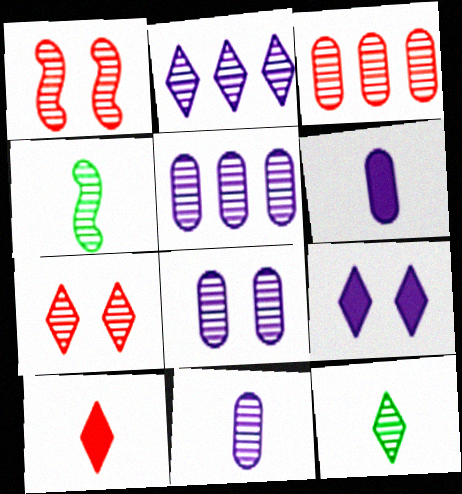[[1, 5, 12], 
[2, 7, 12], 
[4, 5, 7], 
[5, 8, 11]]